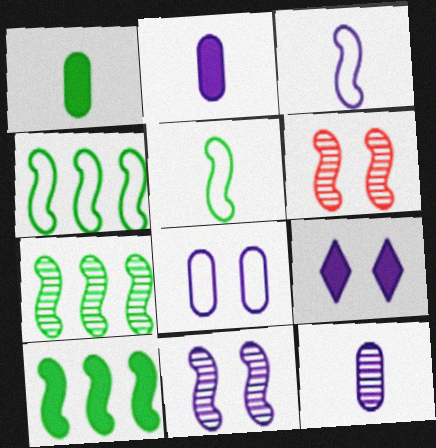[[3, 6, 10], 
[4, 7, 10], 
[8, 9, 11]]